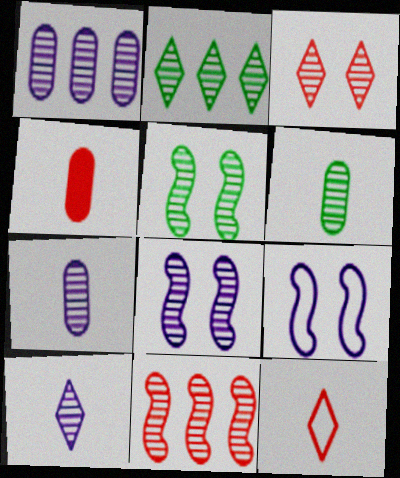[[1, 2, 11], 
[1, 8, 10], 
[2, 3, 10], 
[2, 4, 9], 
[2, 5, 6]]